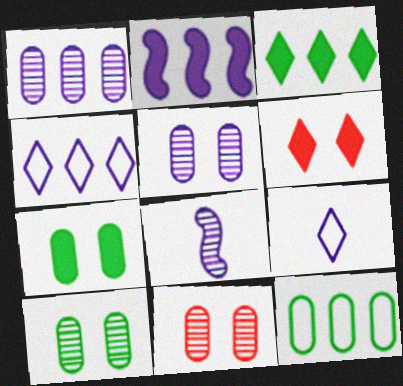[[1, 2, 4], 
[2, 5, 9], 
[5, 10, 11], 
[6, 8, 12]]